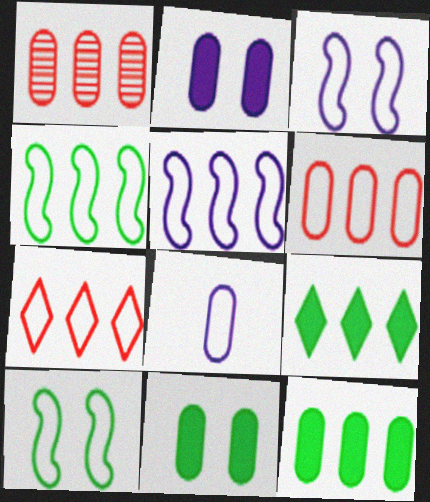[[1, 5, 9], 
[1, 8, 11], 
[7, 8, 10]]